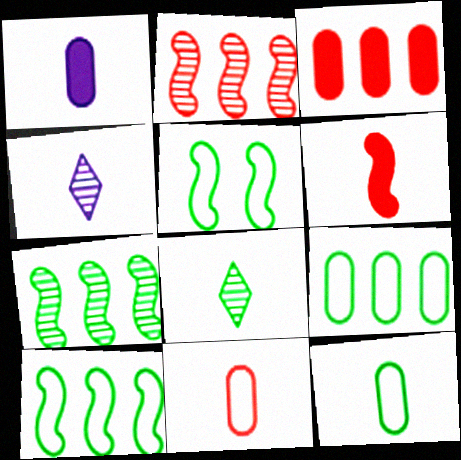[[3, 4, 5], 
[4, 6, 12]]